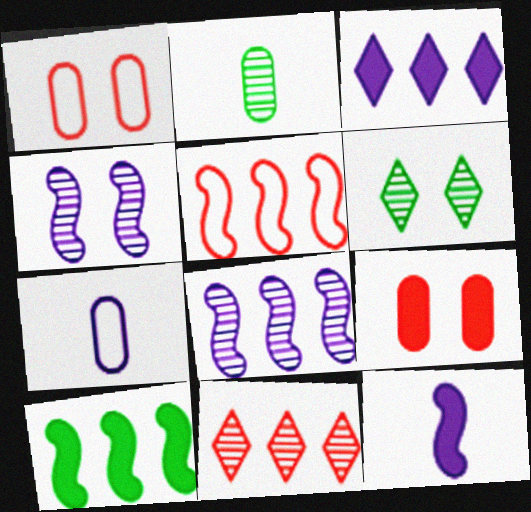[[2, 4, 11], 
[3, 4, 7], 
[5, 8, 10]]